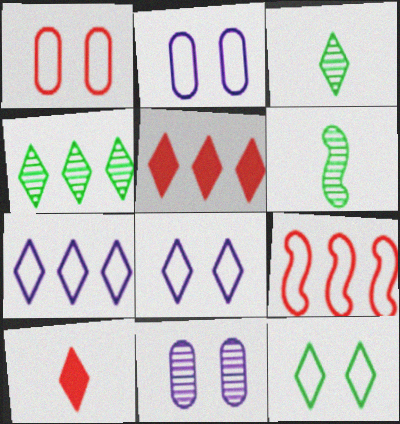[[2, 5, 6], 
[3, 5, 8], 
[4, 5, 7], 
[4, 8, 10]]